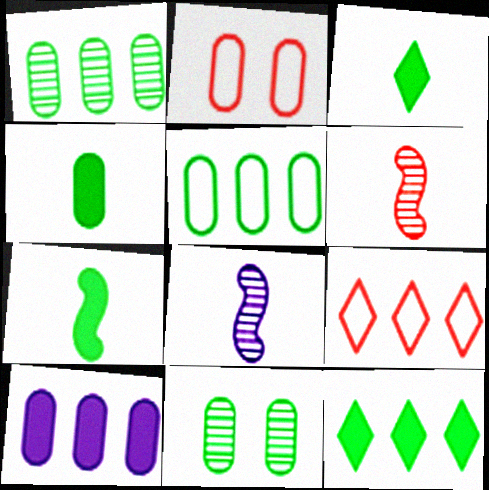[[2, 8, 12], 
[3, 4, 7], 
[4, 5, 11]]